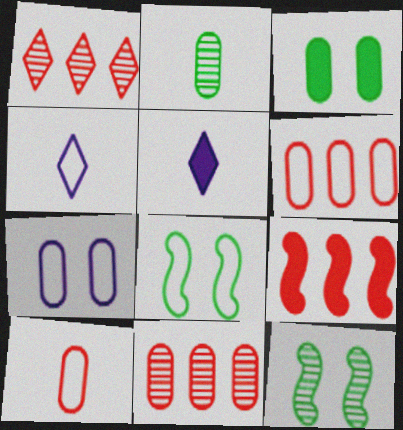[[1, 6, 9], 
[3, 5, 9], 
[4, 6, 8], 
[5, 6, 12], 
[5, 8, 11]]